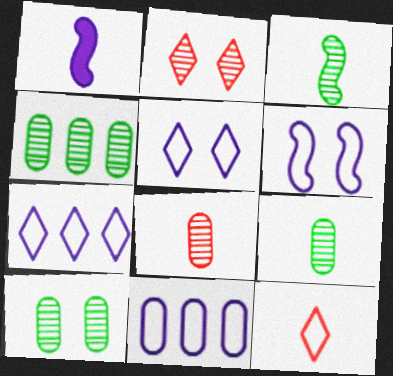[[1, 9, 12], 
[4, 9, 10]]